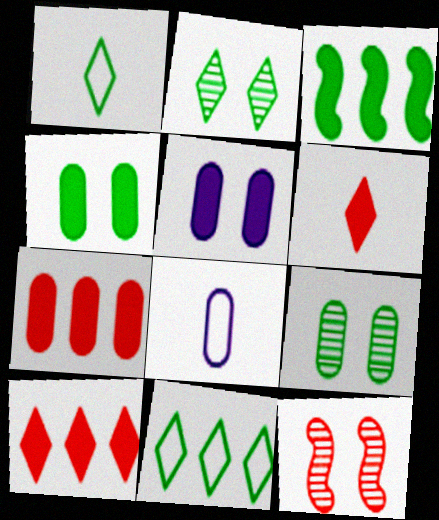[[1, 3, 9], 
[3, 5, 6], 
[7, 8, 9]]